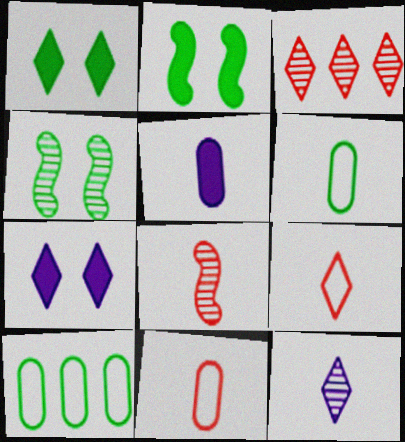[[7, 8, 10]]